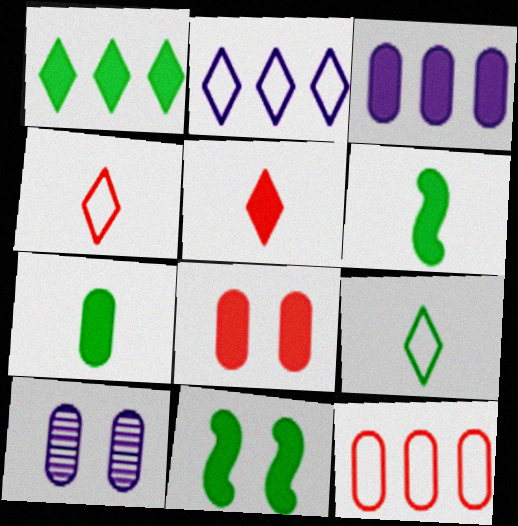[[1, 7, 11], 
[3, 5, 11], 
[3, 7, 8], 
[7, 10, 12]]